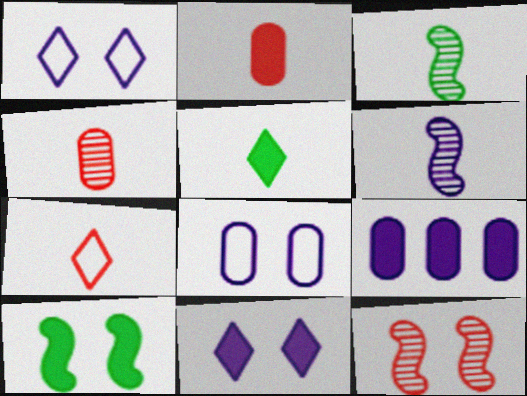[[1, 6, 9]]